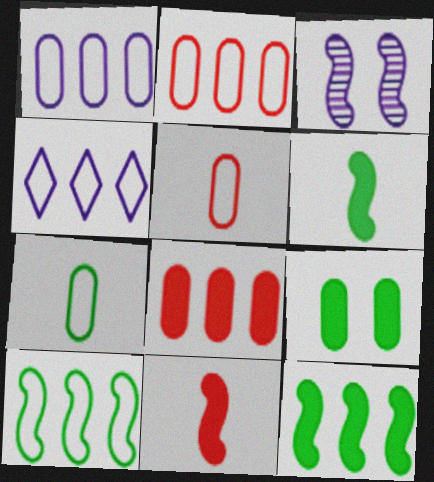[[2, 4, 10], 
[3, 10, 11]]